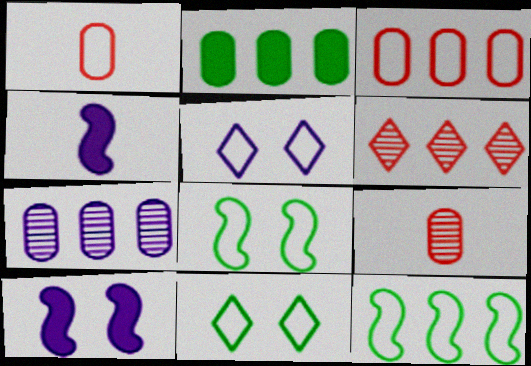[[1, 5, 12], 
[2, 3, 7], 
[4, 5, 7]]